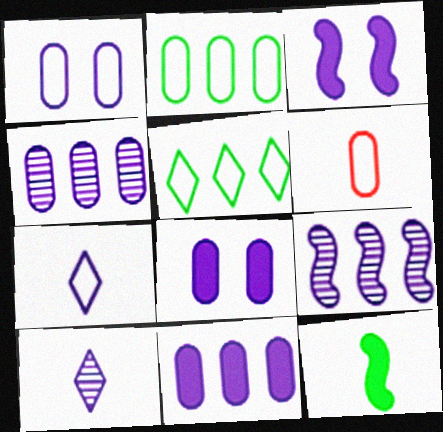[[1, 2, 6], 
[3, 4, 7], 
[6, 10, 12], 
[7, 8, 9]]